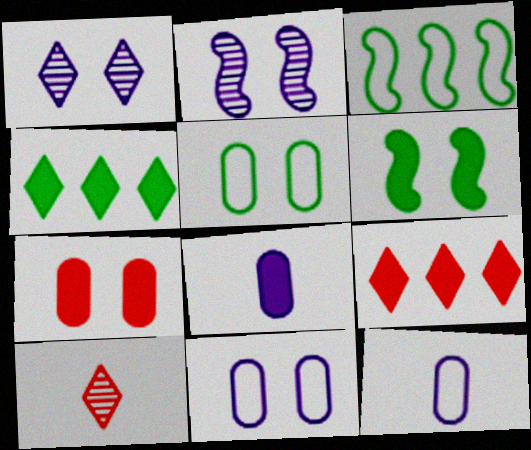[[6, 8, 9]]